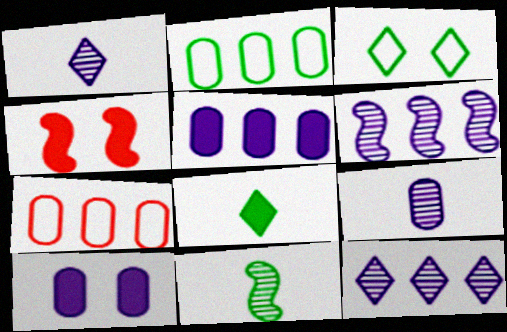[[1, 2, 4], 
[4, 5, 8]]